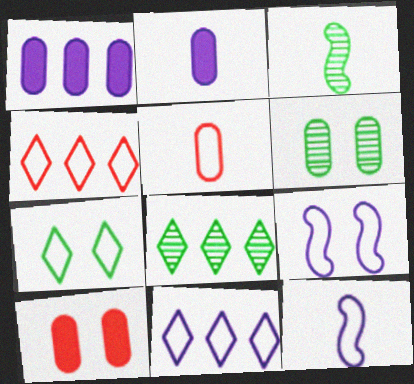[[1, 5, 6], 
[3, 6, 8], 
[3, 10, 11], 
[8, 10, 12]]